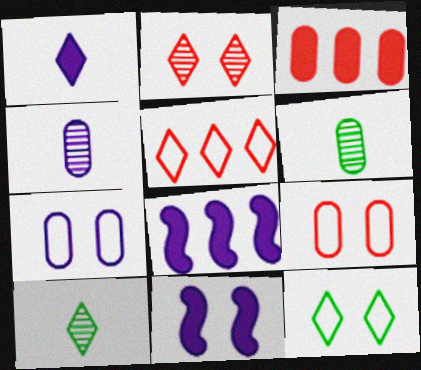[[3, 6, 7], 
[5, 6, 11], 
[8, 9, 10]]